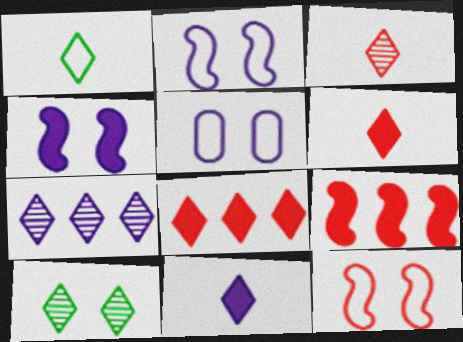[[1, 3, 11], 
[3, 7, 10]]